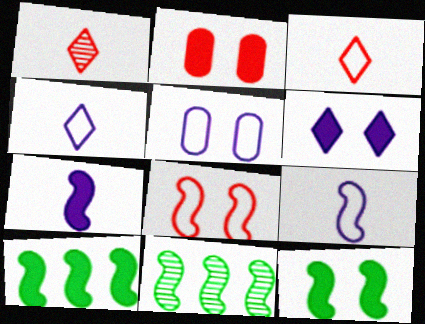[[1, 5, 10], 
[2, 4, 11], 
[2, 6, 12], 
[7, 8, 11]]